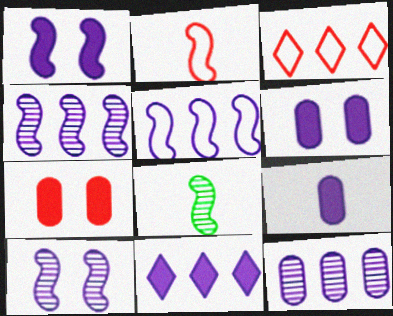[[1, 9, 11], 
[3, 6, 8], 
[5, 11, 12]]